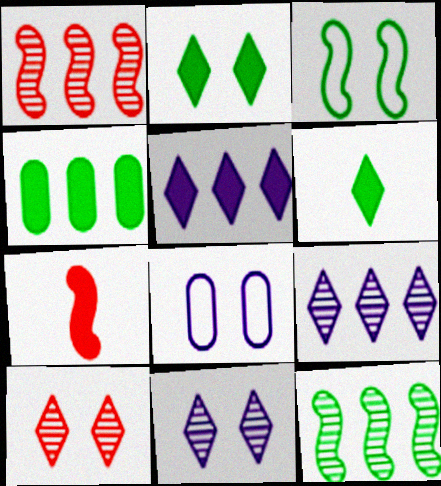[[1, 6, 8]]